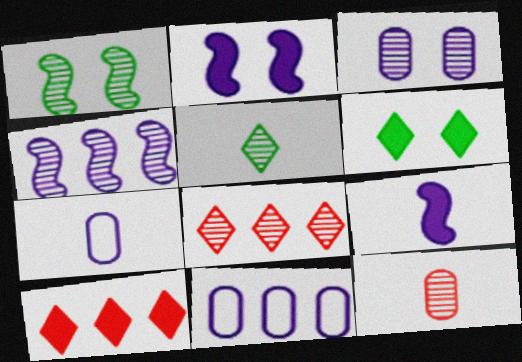[[1, 7, 10]]